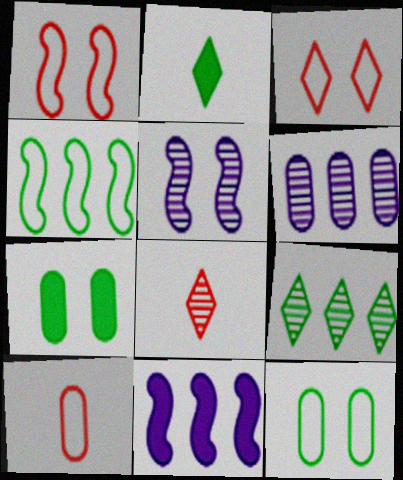[[1, 2, 6], 
[3, 5, 7], 
[6, 7, 10], 
[8, 11, 12]]